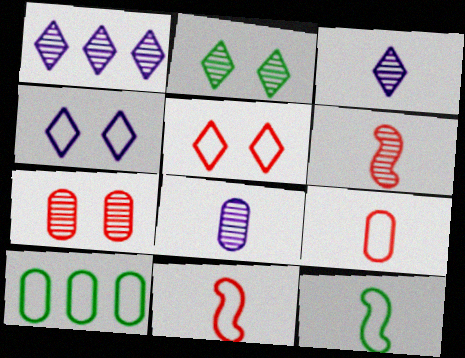[[4, 10, 11]]